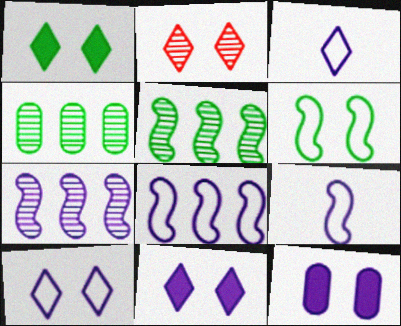[[1, 2, 10], 
[2, 6, 12], 
[3, 7, 12]]